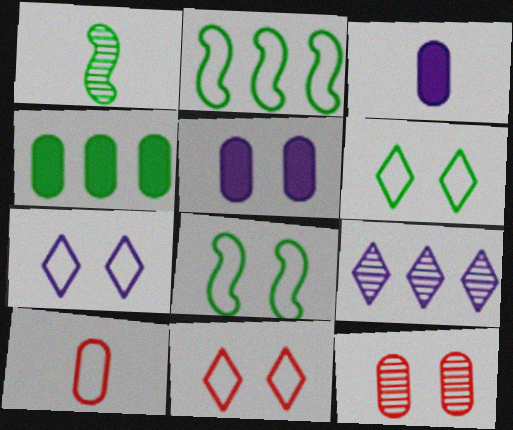[[1, 4, 6], 
[1, 9, 12], 
[2, 7, 10], 
[6, 7, 11]]